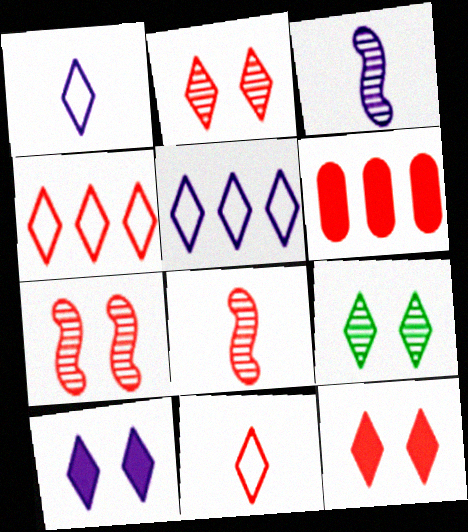[[6, 7, 11]]